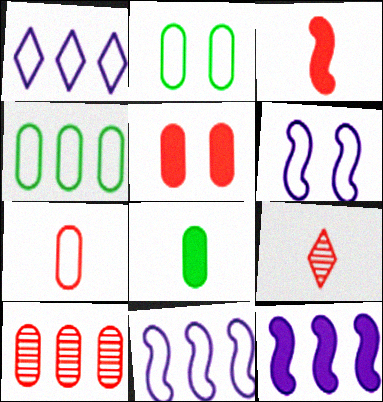[[2, 9, 12], 
[3, 7, 9], 
[5, 7, 10]]